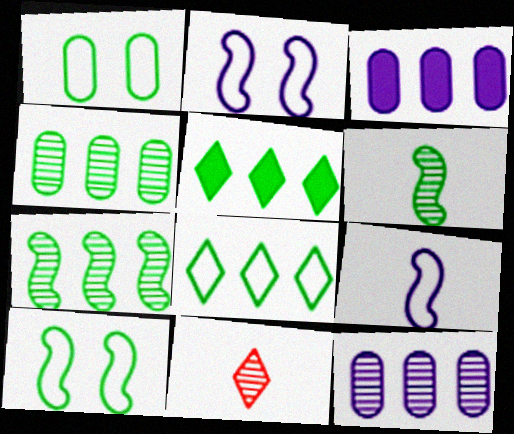[[1, 5, 6], 
[3, 10, 11]]